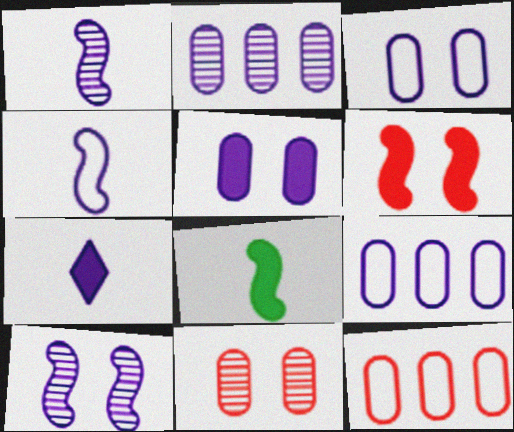[[7, 9, 10]]